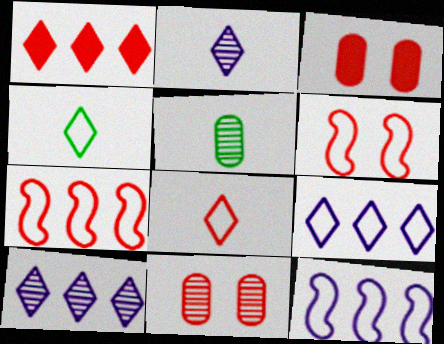[]